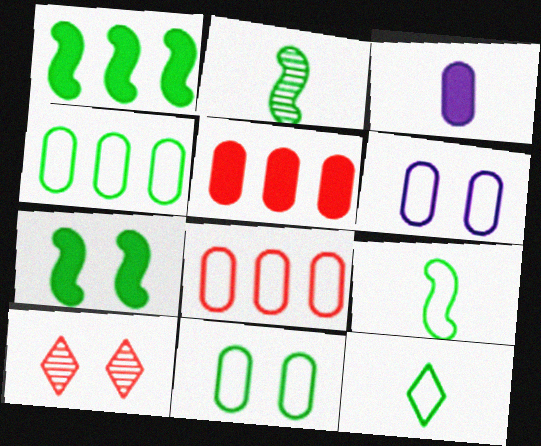[[6, 7, 10]]